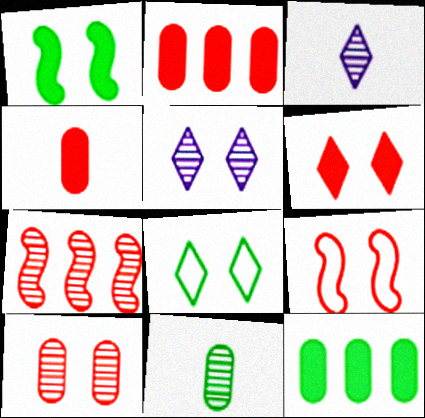[[3, 9, 12], 
[5, 6, 8], 
[5, 7, 11], 
[6, 9, 10]]